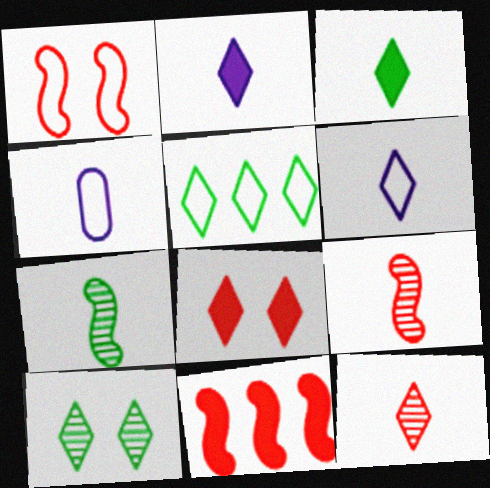[[1, 4, 5], 
[1, 9, 11], 
[3, 4, 9], 
[3, 5, 10], 
[3, 6, 12], 
[4, 10, 11]]